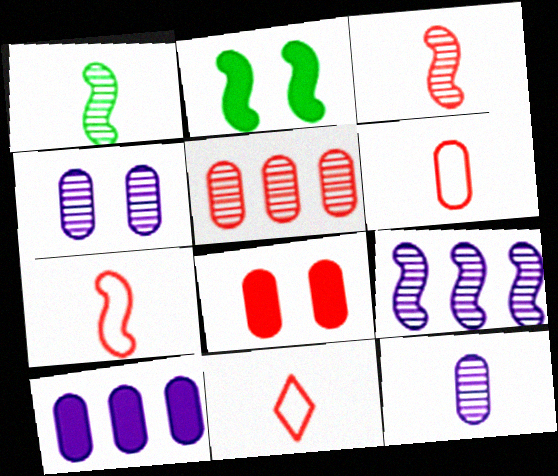[[2, 7, 9], 
[5, 6, 8], 
[6, 7, 11]]